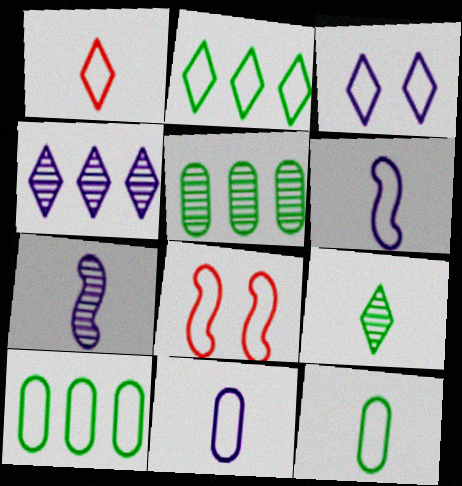[[1, 2, 3], 
[1, 6, 12], 
[2, 8, 11]]